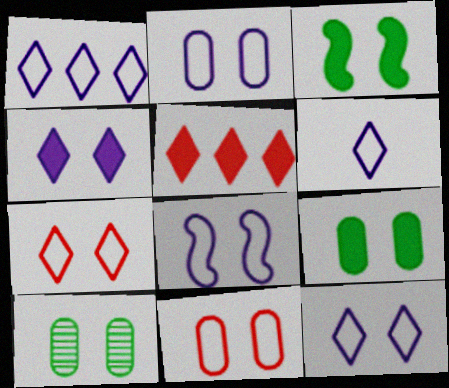[[1, 6, 12], 
[2, 8, 12]]